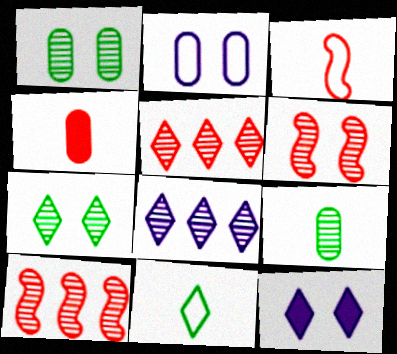[[5, 11, 12], 
[6, 8, 9]]